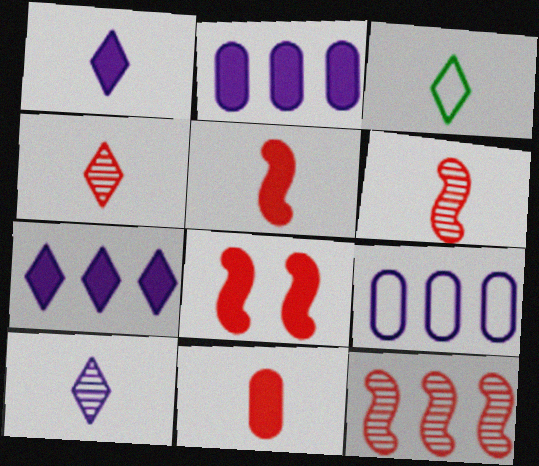[[1, 3, 4]]